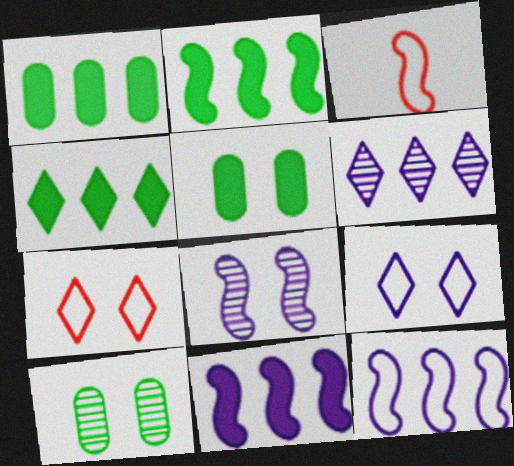[[1, 2, 4], 
[2, 3, 8], 
[3, 5, 6], 
[5, 7, 8]]